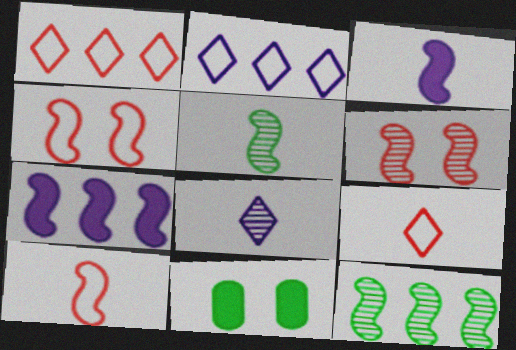[[3, 4, 12], 
[3, 5, 10], 
[4, 5, 7]]